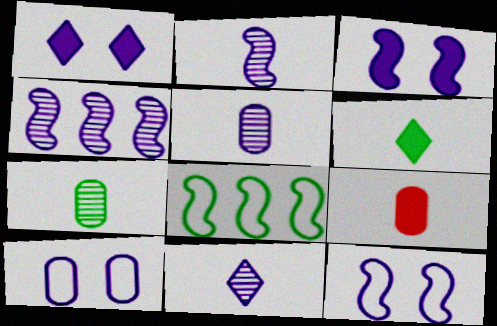[[2, 5, 11]]